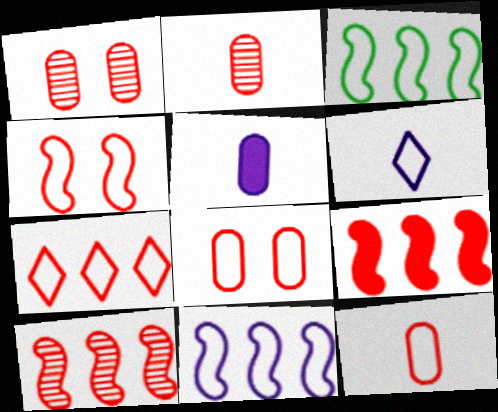[[3, 6, 8], 
[4, 7, 12]]